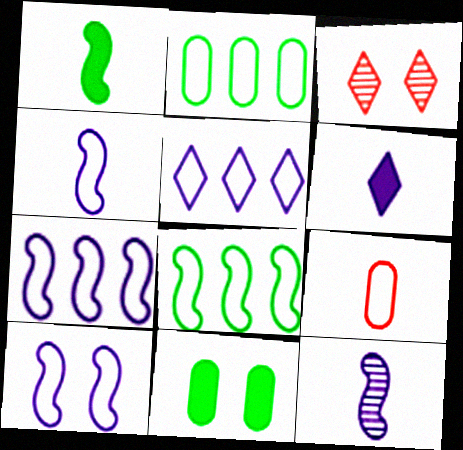[[3, 10, 11], 
[4, 7, 10]]